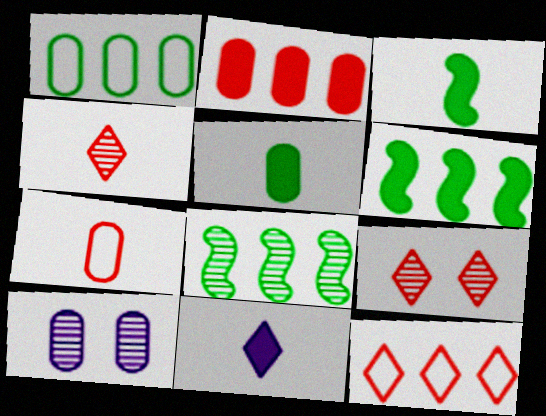[[3, 10, 12], 
[4, 8, 10]]